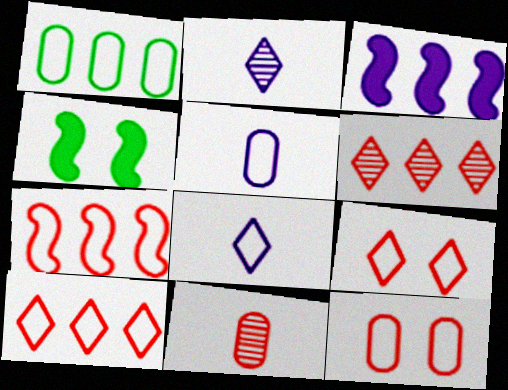[[1, 3, 6], 
[1, 5, 12], 
[4, 5, 6]]